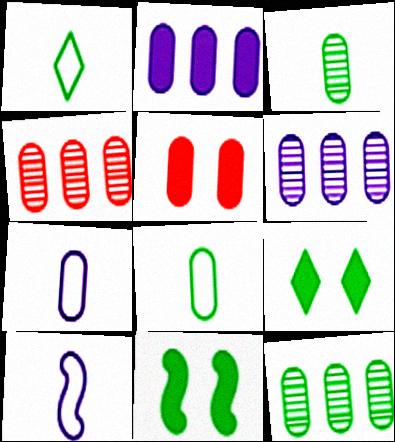[[1, 11, 12], 
[4, 6, 12], 
[4, 9, 10], 
[5, 6, 8], 
[5, 7, 12]]